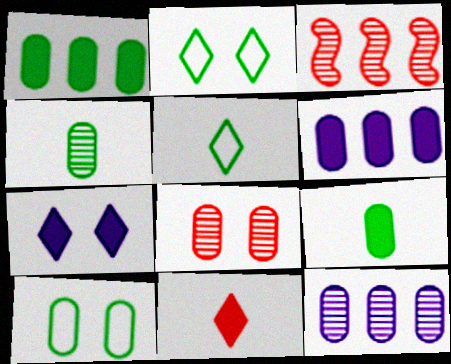[[1, 4, 10], 
[4, 8, 12]]